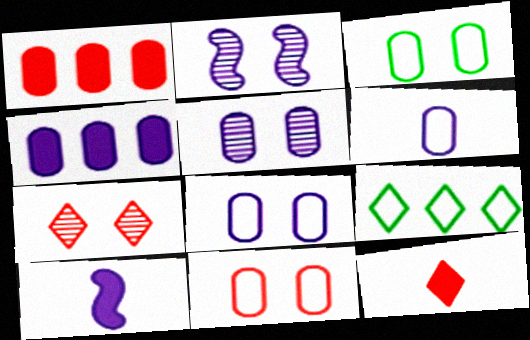[[3, 8, 11], 
[4, 5, 6]]